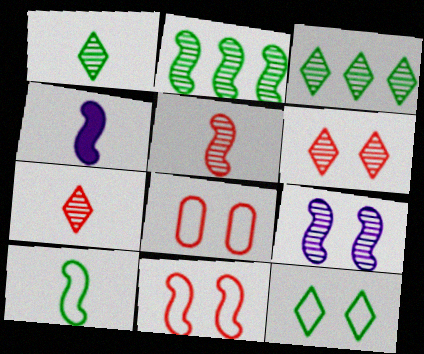[[2, 4, 11], 
[2, 5, 9], 
[3, 4, 8], 
[4, 5, 10]]